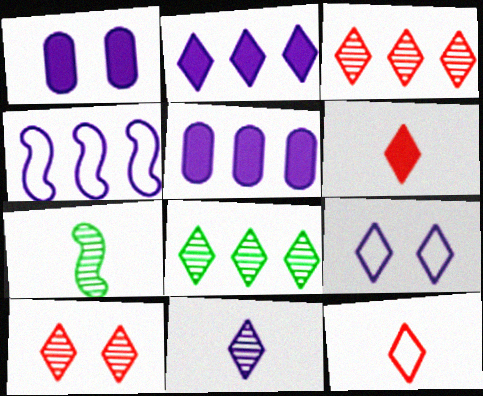[[1, 4, 11], 
[2, 9, 11], 
[6, 8, 9], 
[8, 10, 11]]